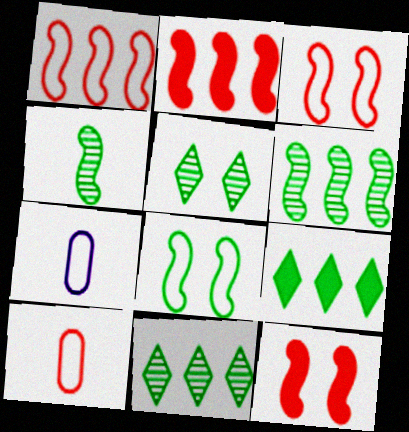[[2, 5, 7], 
[7, 11, 12]]